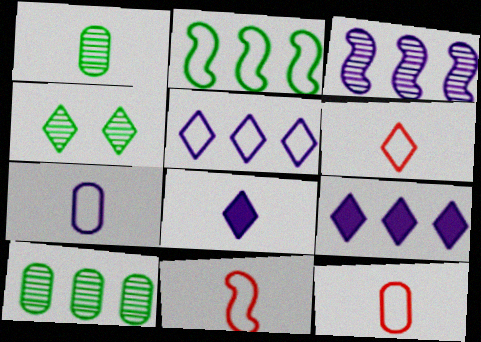[[1, 8, 11], 
[4, 6, 9], 
[6, 11, 12]]